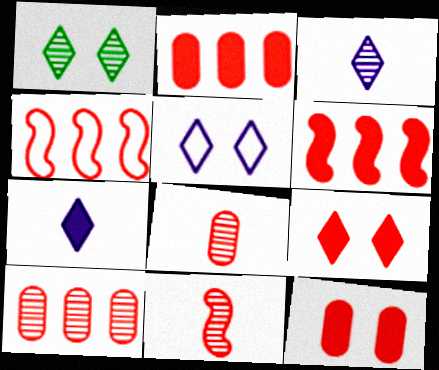[[1, 5, 9], 
[4, 8, 9]]